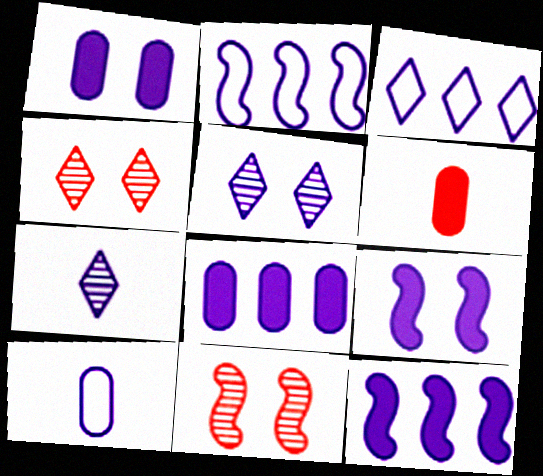[[1, 2, 7], 
[5, 10, 12]]